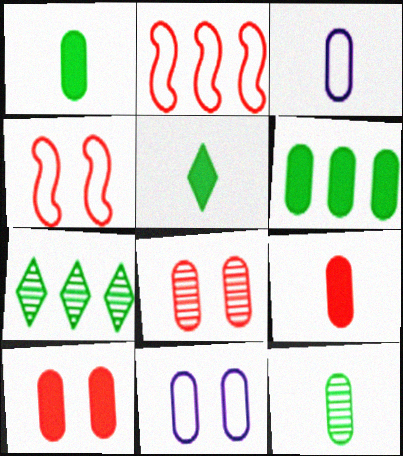[[3, 6, 8], 
[3, 9, 12]]